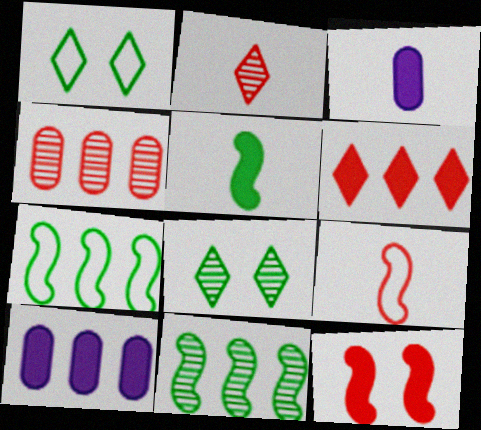[[8, 9, 10]]